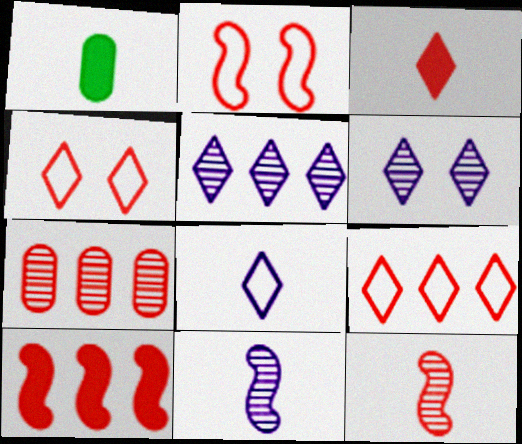[[1, 2, 5], 
[1, 8, 12], 
[2, 3, 7], 
[2, 10, 12], 
[7, 9, 10]]